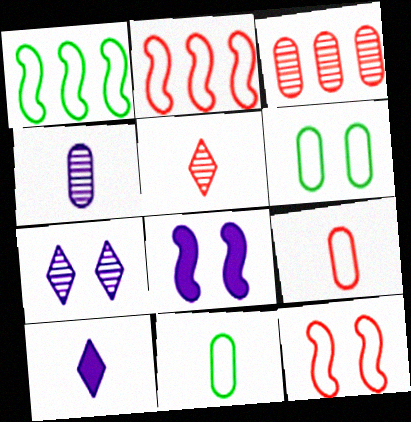[]